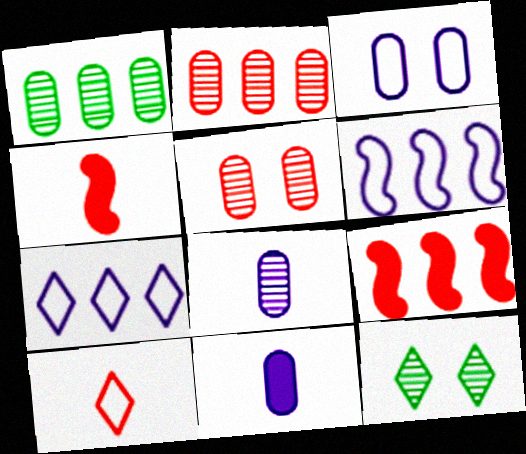[[1, 5, 8], 
[1, 7, 9], 
[5, 9, 10]]